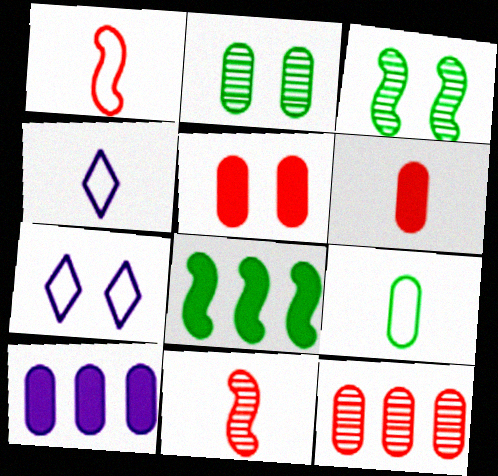[[1, 4, 9], 
[3, 5, 7]]